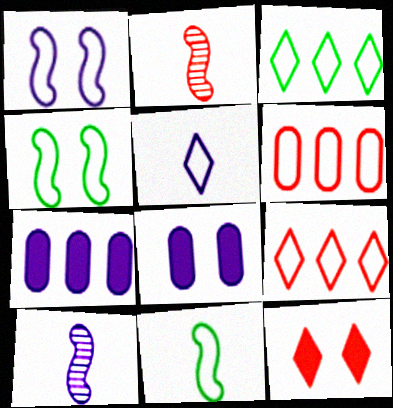[[2, 3, 8], 
[2, 6, 12], 
[4, 5, 6]]